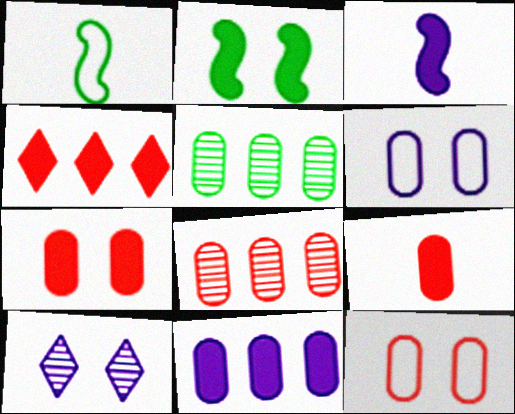[[2, 10, 12], 
[5, 6, 9], 
[8, 9, 12]]